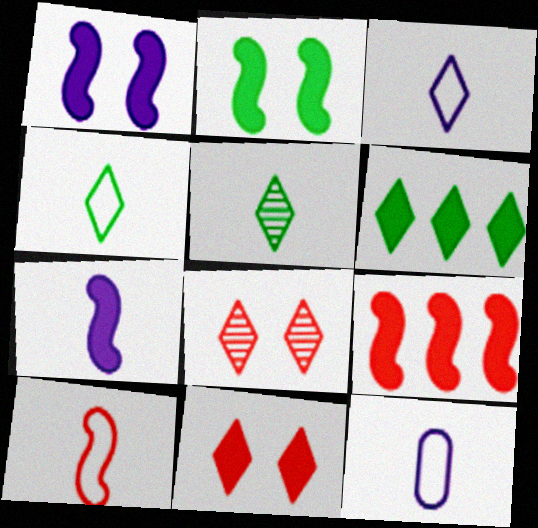[[2, 7, 9], 
[3, 6, 8], 
[4, 10, 12]]